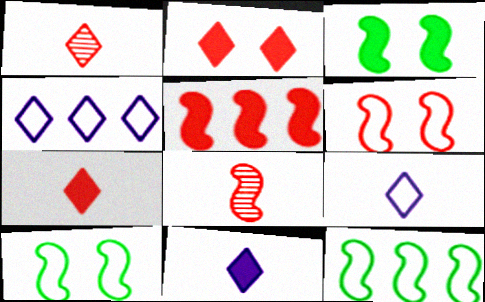[[5, 6, 8]]